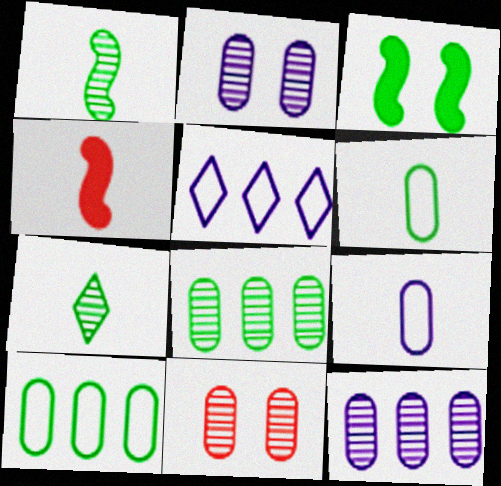[[3, 7, 10], 
[4, 7, 9]]